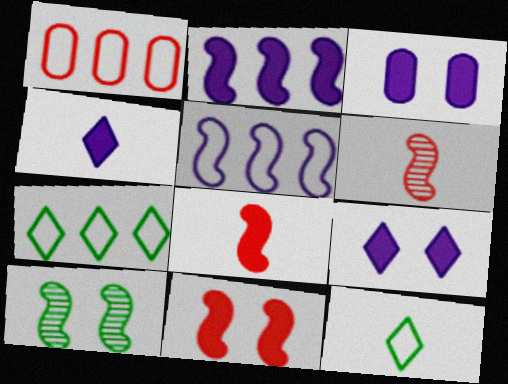[[1, 4, 10], 
[1, 5, 7], 
[2, 3, 4], 
[3, 6, 7], 
[5, 8, 10]]